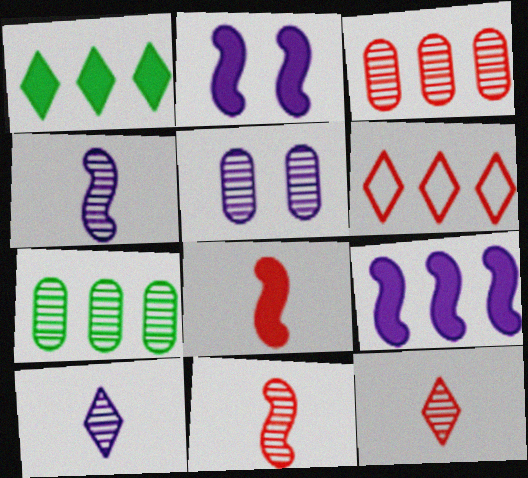[[6, 7, 9]]